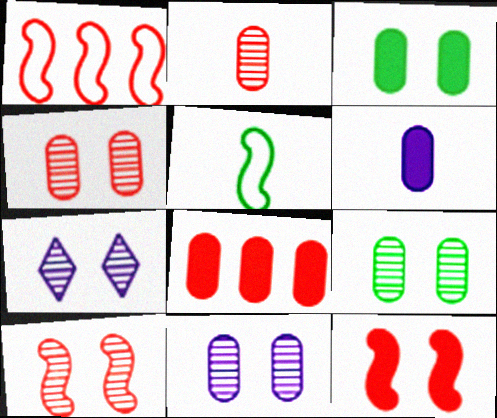[[3, 6, 8], 
[4, 9, 11], 
[5, 7, 8], 
[7, 9, 10]]